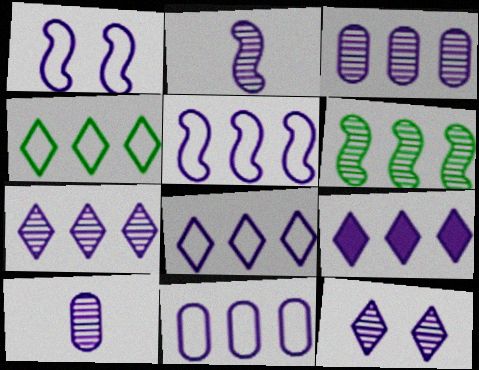[[1, 9, 10], 
[2, 3, 12], 
[3, 5, 9], 
[5, 8, 11], 
[7, 8, 9]]